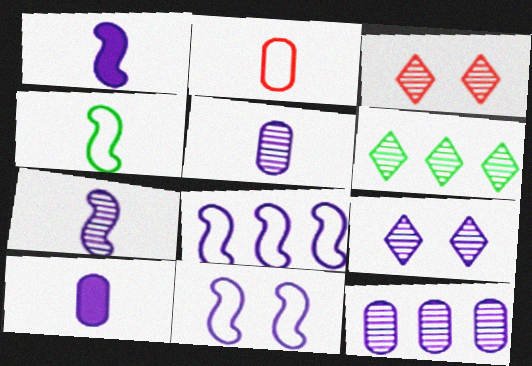[[7, 9, 12], 
[8, 9, 10]]